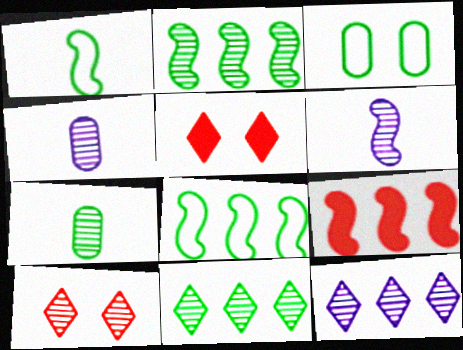[[2, 4, 10], 
[4, 5, 8]]